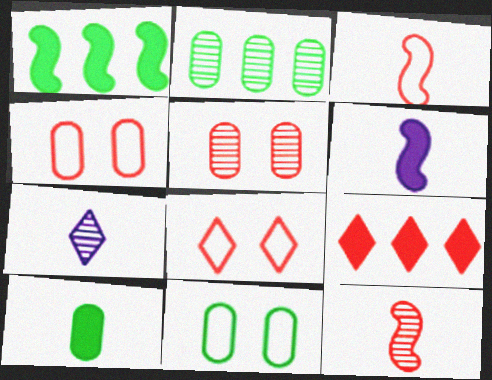[[1, 4, 7], 
[2, 6, 8], 
[2, 10, 11], 
[3, 5, 9], 
[3, 7, 10], 
[4, 9, 12]]